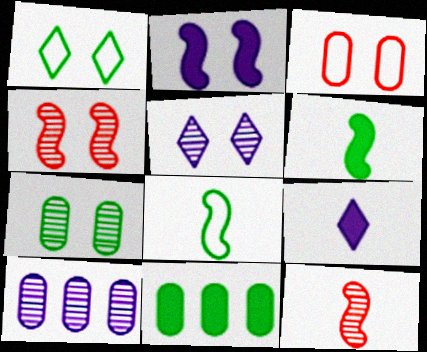[[4, 5, 7]]